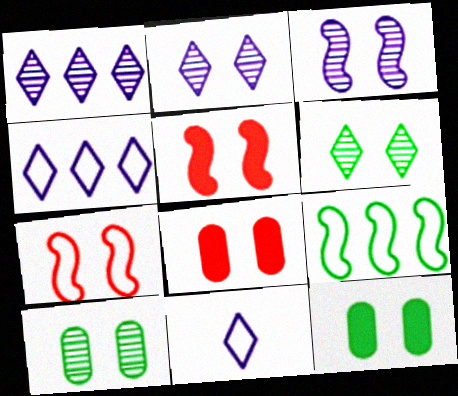[[2, 7, 12]]